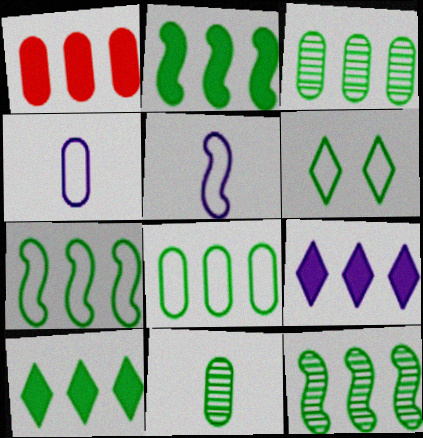[[1, 2, 9], 
[2, 6, 11], 
[2, 7, 12], 
[3, 7, 10], 
[8, 10, 12]]